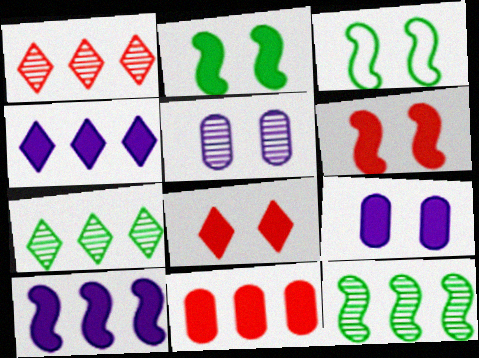[[2, 8, 9], 
[3, 5, 8]]